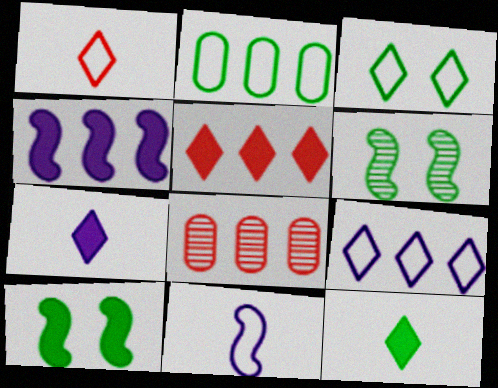[[1, 3, 9], 
[2, 6, 12]]